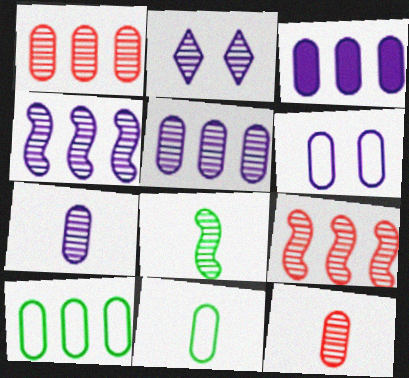[[1, 2, 8], 
[1, 3, 10], 
[2, 4, 7], 
[3, 6, 7]]